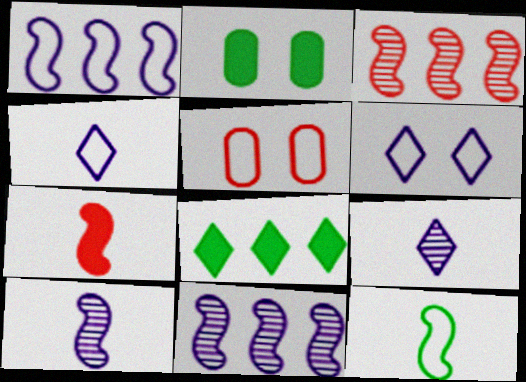[[2, 3, 4], 
[5, 8, 10], 
[7, 10, 12]]